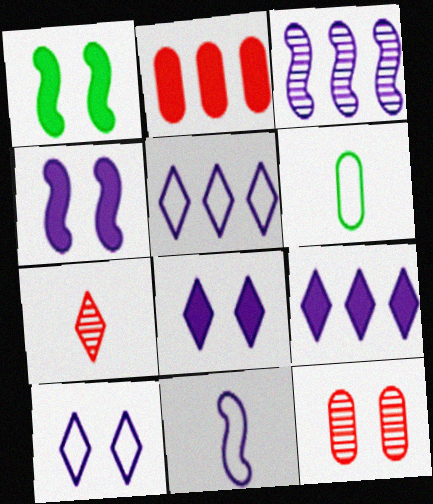[[1, 10, 12], 
[3, 4, 11]]